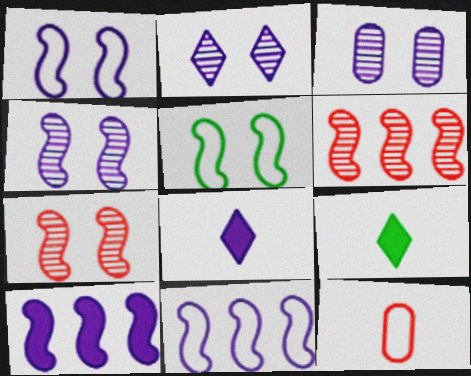[[2, 3, 4], 
[3, 8, 11]]